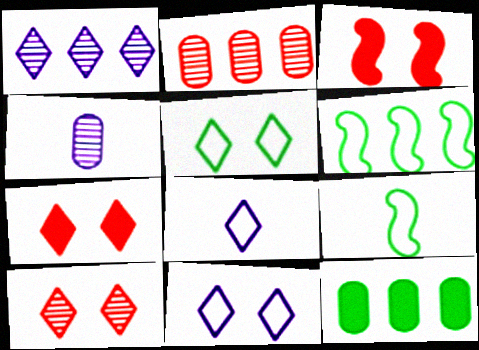[[4, 6, 7]]